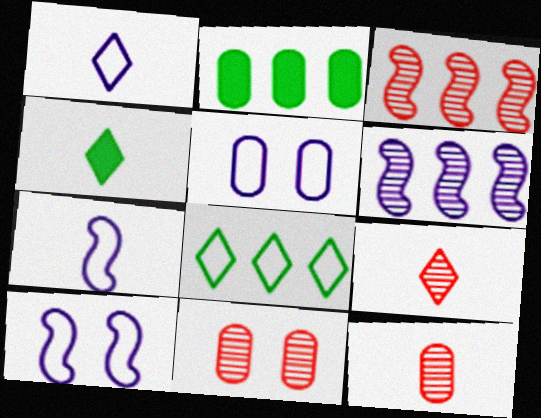[[1, 4, 9], 
[2, 5, 12], 
[2, 9, 10], 
[3, 4, 5], 
[3, 9, 11], 
[4, 7, 12]]